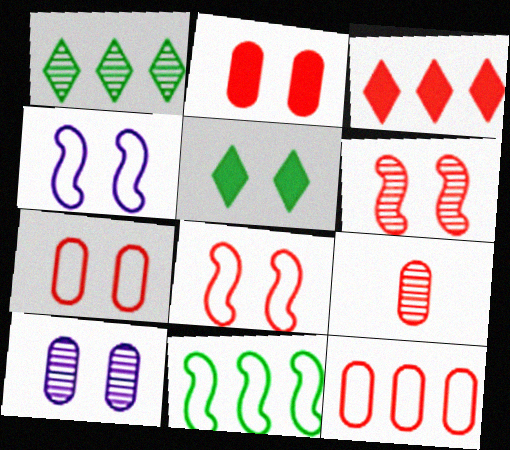[[2, 9, 12], 
[3, 8, 9], 
[5, 8, 10]]